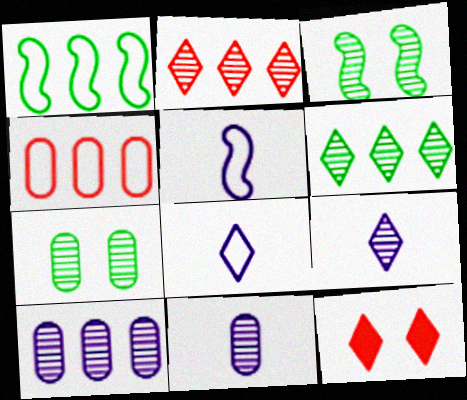[[1, 11, 12], 
[2, 3, 11], 
[6, 8, 12]]